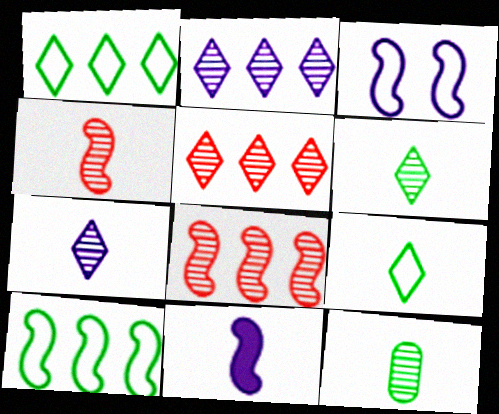[[4, 7, 12]]